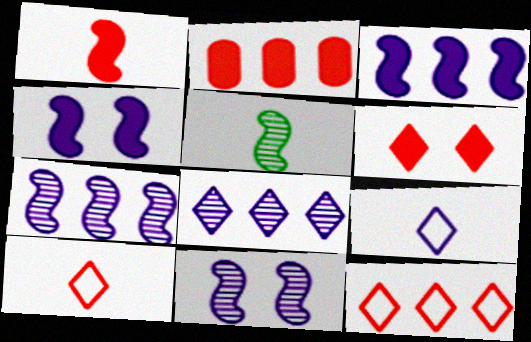[[1, 2, 6]]